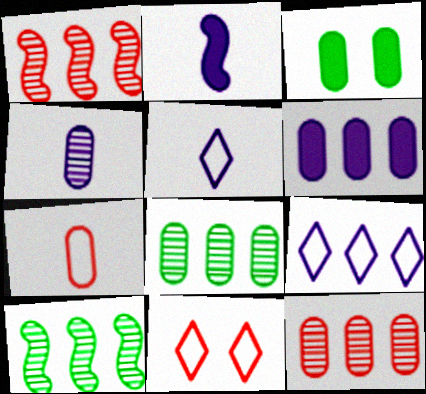[[1, 3, 5], 
[2, 4, 5], 
[2, 8, 11]]